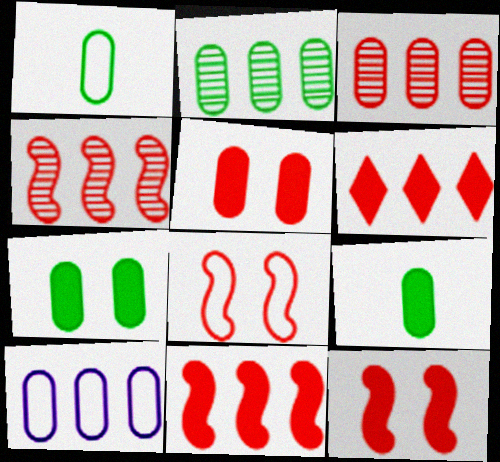[[1, 2, 7]]